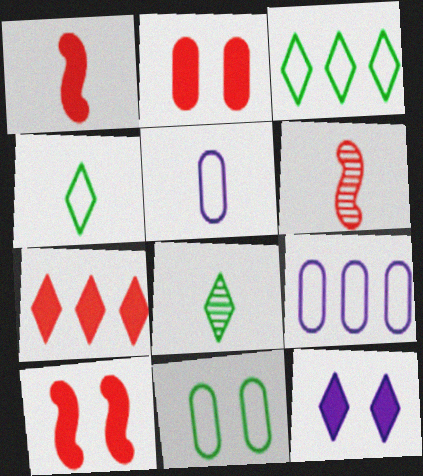[[1, 2, 7], 
[1, 5, 8], 
[8, 9, 10]]